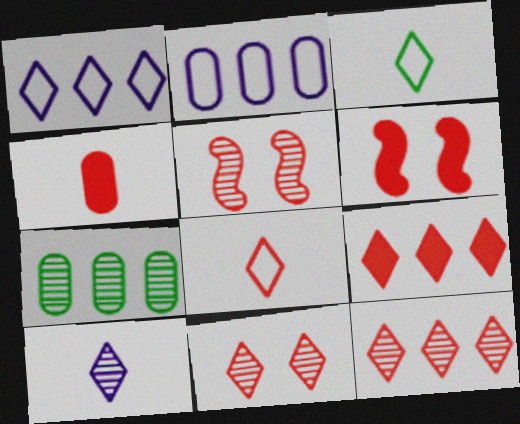[[4, 6, 9], 
[5, 7, 10], 
[8, 9, 11]]